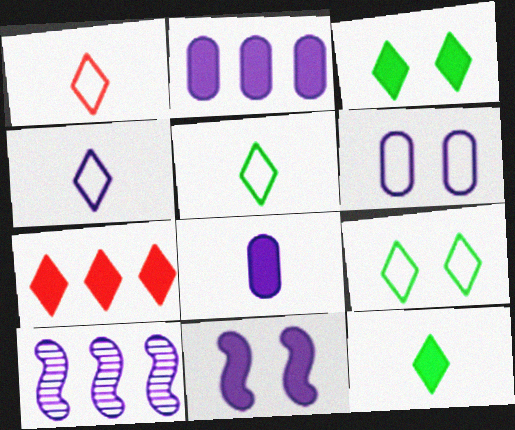[[1, 4, 5]]